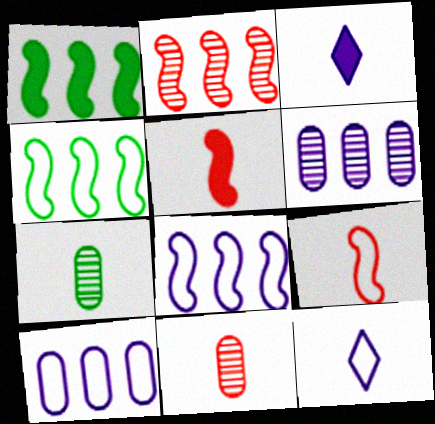[[1, 2, 8], 
[3, 7, 9], 
[5, 7, 12]]